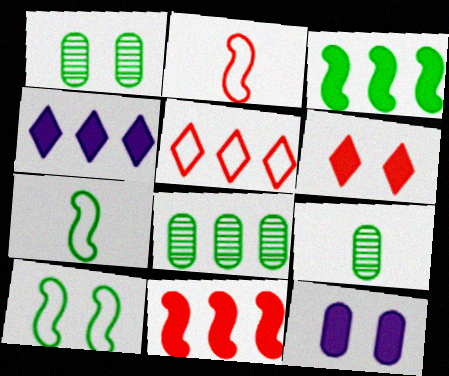[[1, 2, 4], 
[1, 8, 9]]